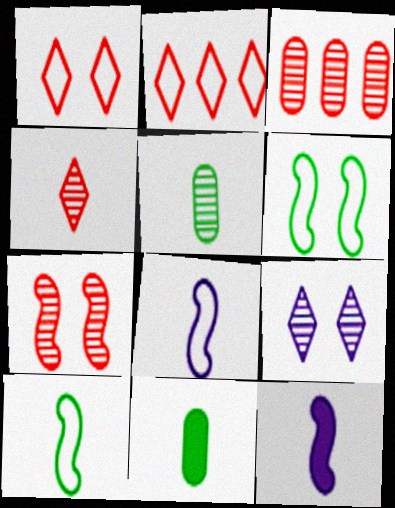[[3, 4, 7], 
[4, 8, 11]]